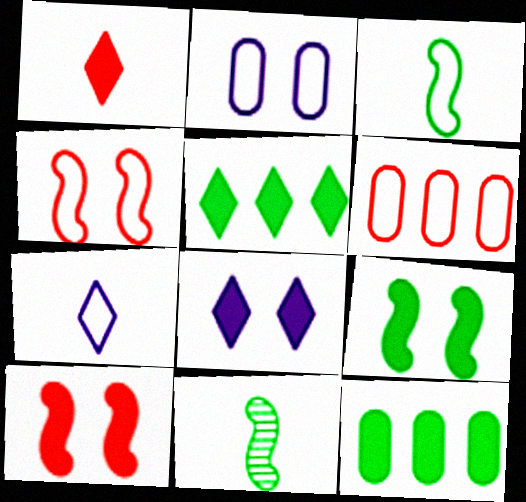[[1, 5, 8], 
[6, 8, 11]]